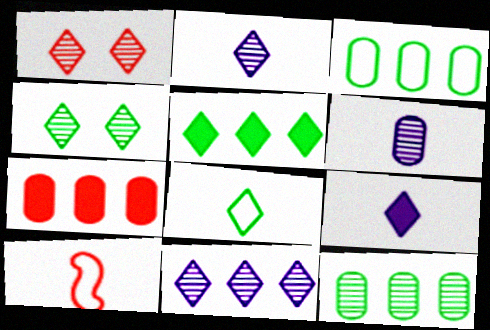[[1, 7, 10], 
[4, 5, 8]]